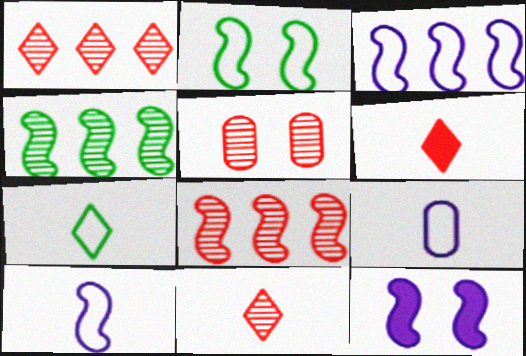[[5, 8, 11]]